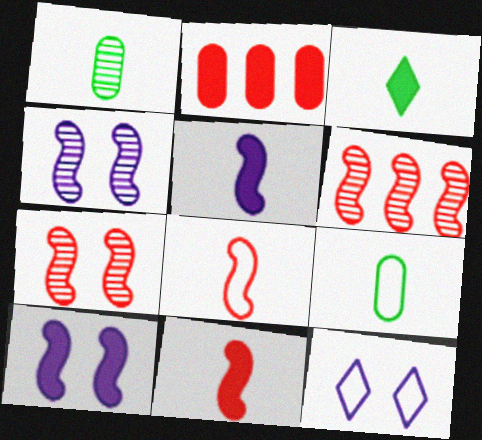[[2, 3, 10]]